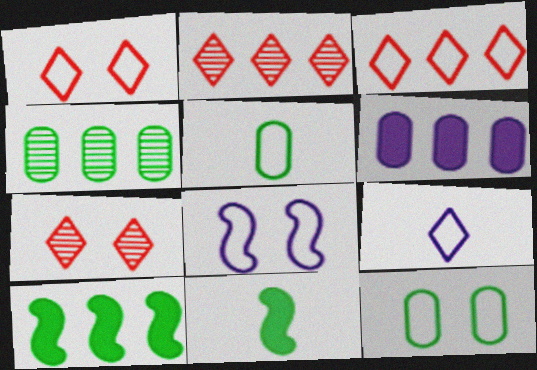[[1, 8, 12], 
[3, 5, 8]]